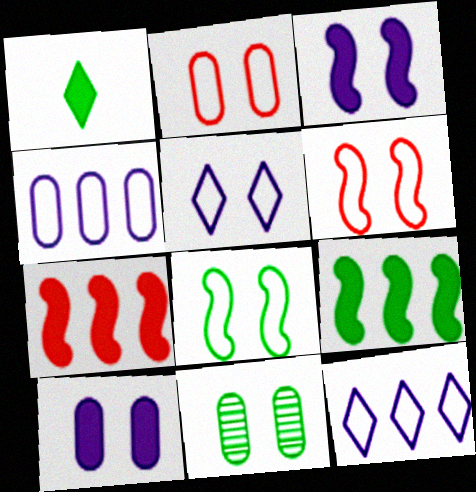[[1, 7, 10], 
[2, 5, 8], 
[2, 10, 11]]